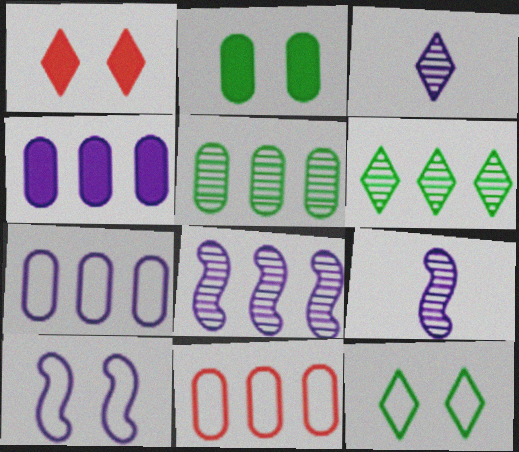[[3, 4, 10], 
[4, 5, 11]]